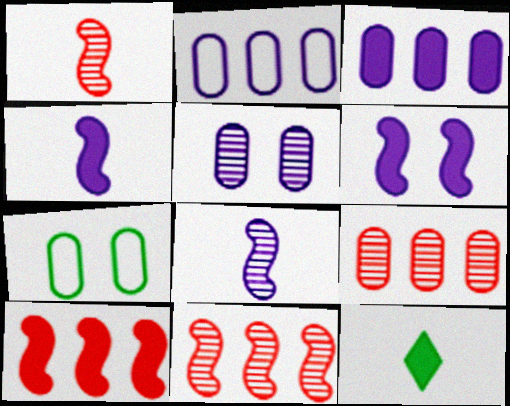[]